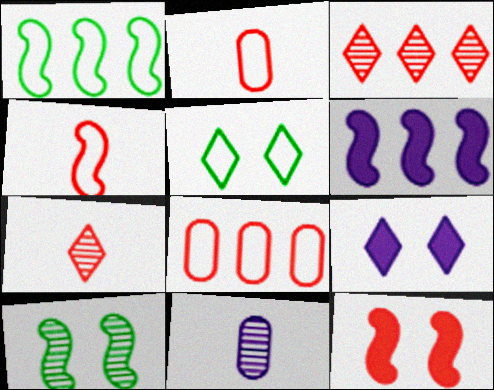[[2, 3, 12], 
[3, 10, 11], 
[4, 6, 10], 
[7, 8, 12]]